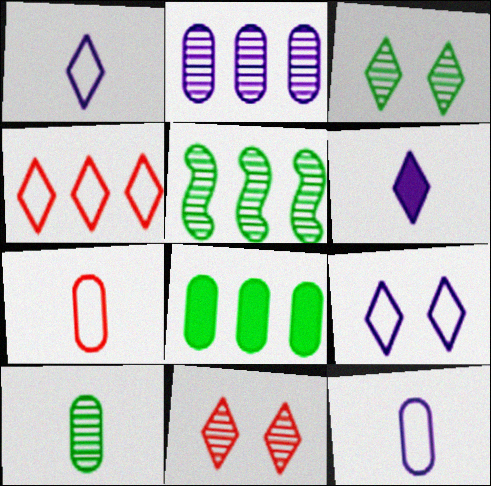[[3, 4, 6], 
[3, 5, 10]]